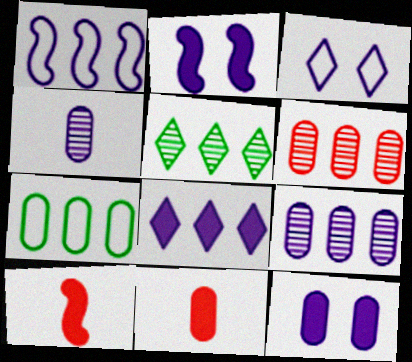[[1, 8, 9]]